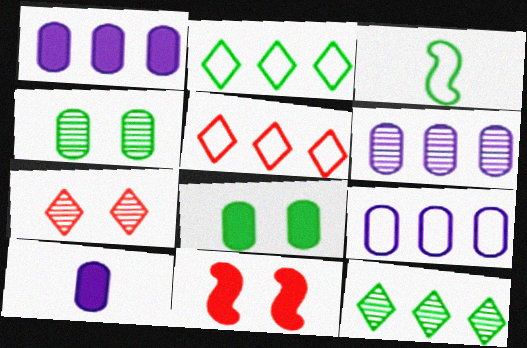[[1, 3, 7], 
[1, 6, 9], 
[3, 8, 12]]